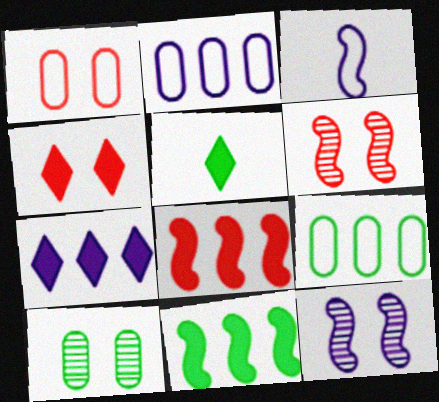[[1, 4, 6], 
[2, 5, 6], 
[3, 6, 11], 
[4, 5, 7]]